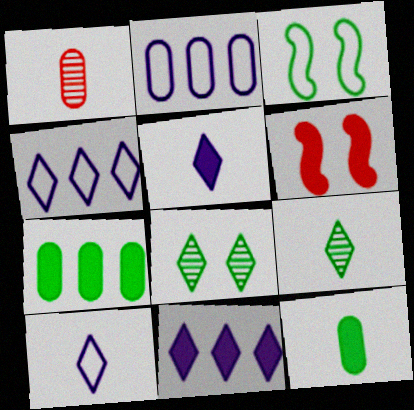[[1, 3, 11], 
[2, 6, 9], 
[3, 7, 9], 
[5, 6, 7], 
[6, 11, 12]]